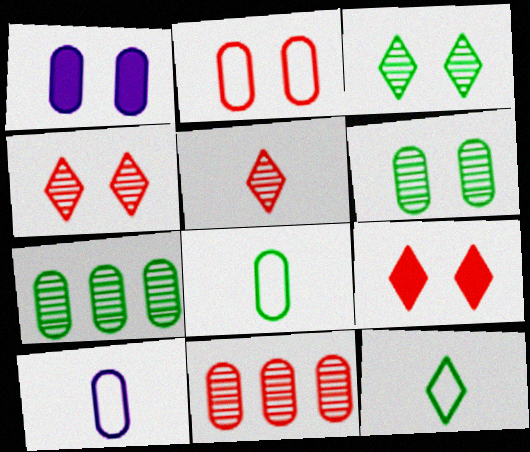[[1, 2, 6], 
[1, 8, 11]]